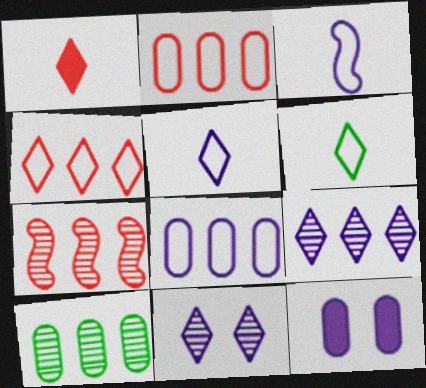[[3, 9, 12], 
[6, 7, 12], 
[7, 9, 10]]